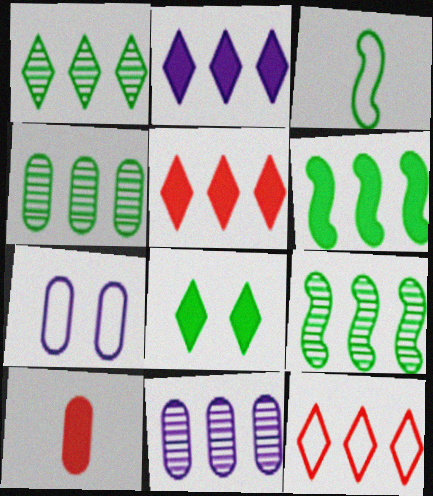[[1, 2, 12], 
[1, 4, 9], 
[3, 4, 8], 
[3, 7, 12], 
[4, 7, 10], 
[6, 11, 12]]